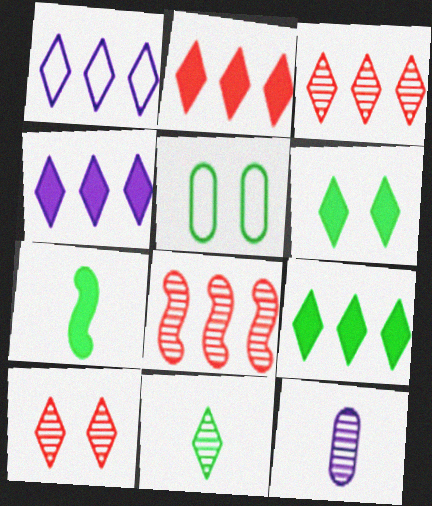[[1, 3, 9], 
[2, 4, 9]]